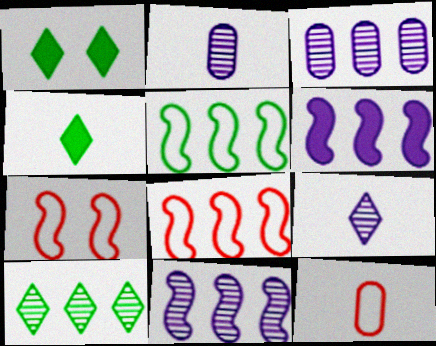[[1, 2, 8], 
[1, 11, 12], 
[3, 4, 7]]